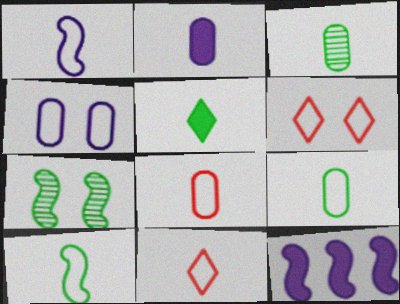[[1, 9, 11], 
[2, 3, 8], 
[3, 5, 10], 
[3, 6, 12]]